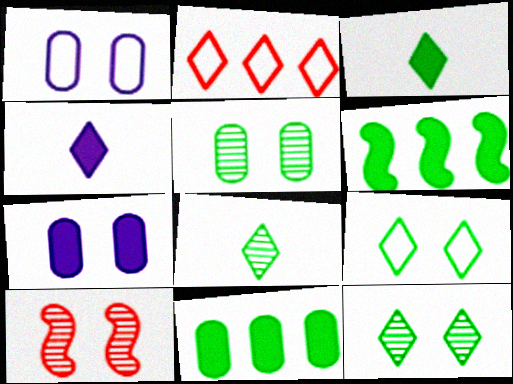[[2, 4, 12], 
[7, 9, 10]]